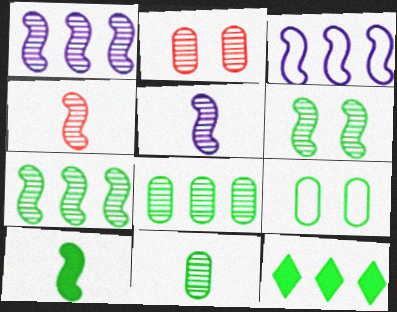[[1, 4, 6]]